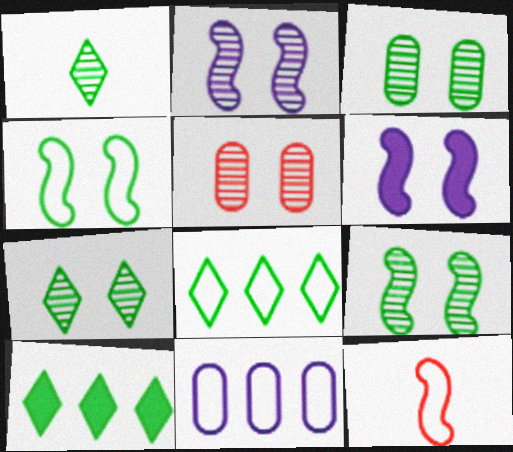[[2, 5, 7], 
[3, 7, 9]]